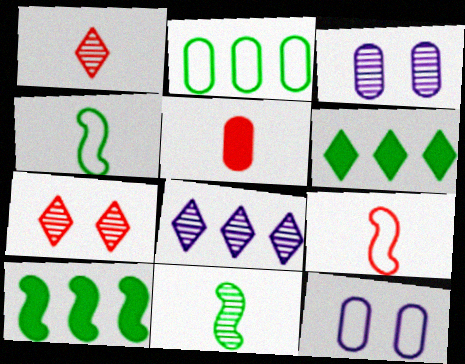[[1, 5, 9], 
[1, 10, 12], 
[2, 3, 5], 
[3, 6, 9]]